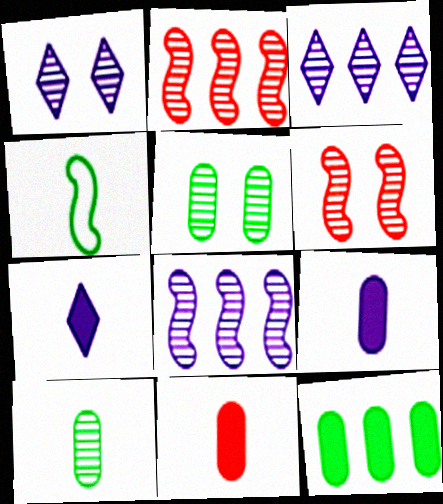[[1, 2, 10], 
[1, 5, 6], 
[3, 6, 10]]